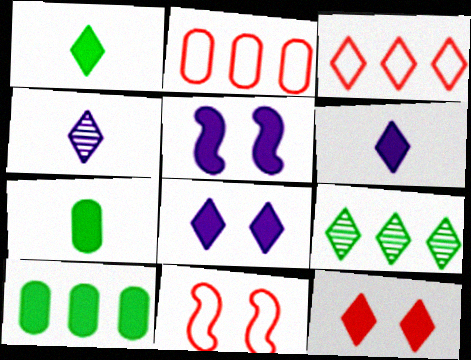[[4, 10, 11]]